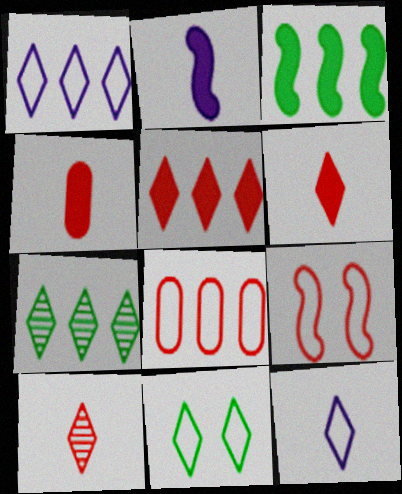[[1, 5, 7]]